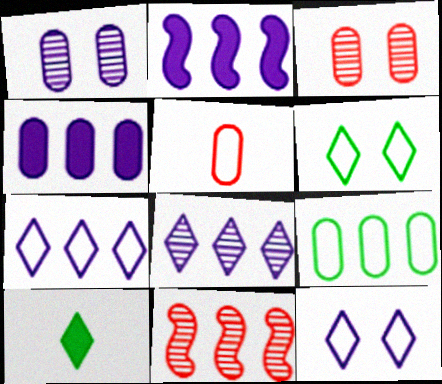[]